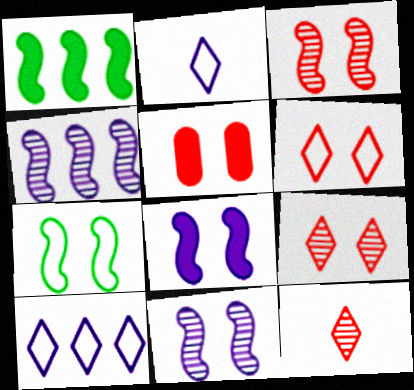[[3, 5, 6], 
[3, 7, 8]]